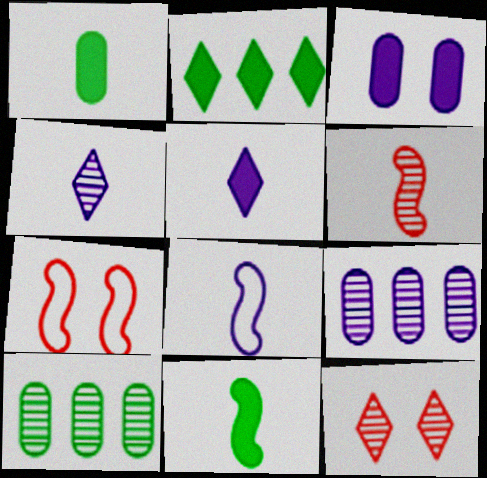[[5, 7, 10], 
[6, 8, 11]]